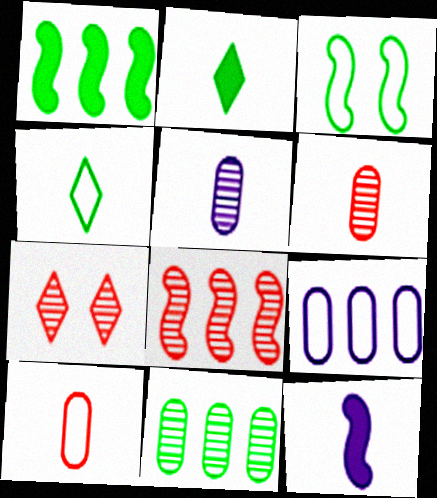[[2, 3, 11], 
[3, 8, 12], 
[4, 6, 12], 
[6, 7, 8]]